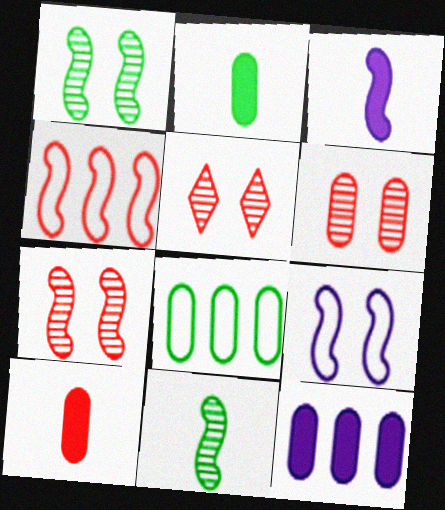[[1, 3, 4], 
[3, 5, 8], 
[4, 5, 10], 
[5, 6, 7]]